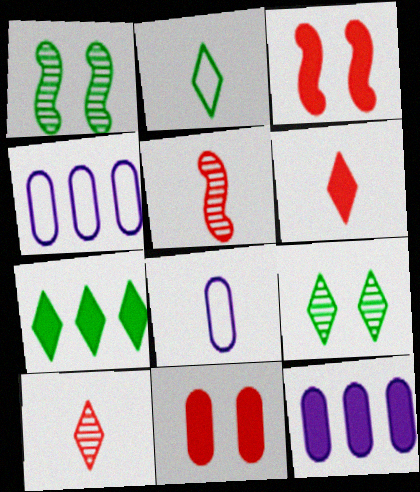[[1, 4, 6], 
[2, 7, 9]]